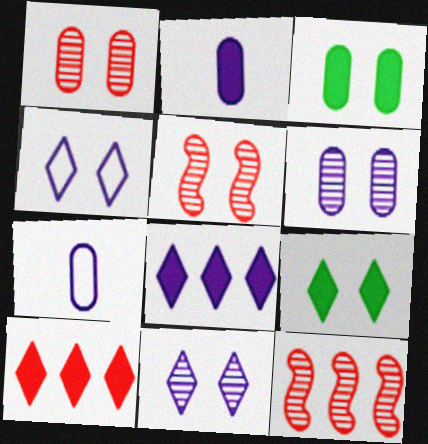[[3, 4, 5], 
[7, 9, 12]]